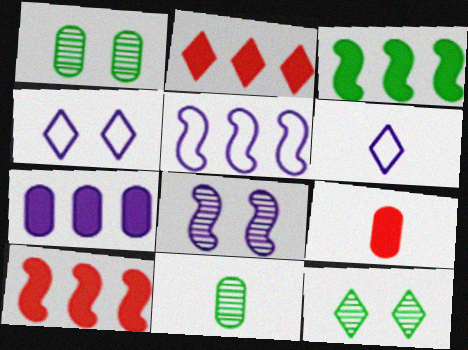[[1, 6, 10], 
[2, 3, 7], 
[2, 6, 12], 
[4, 10, 11], 
[5, 9, 12], 
[6, 7, 8]]